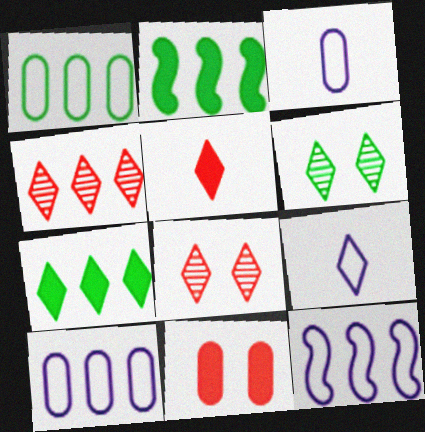[[2, 3, 8], 
[2, 4, 10], 
[7, 8, 9]]